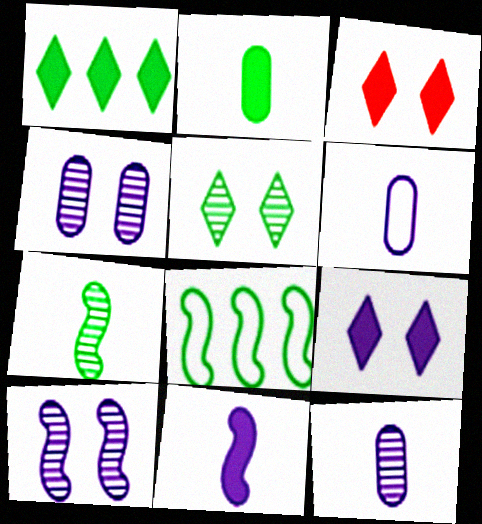[[2, 5, 8], 
[3, 8, 12]]